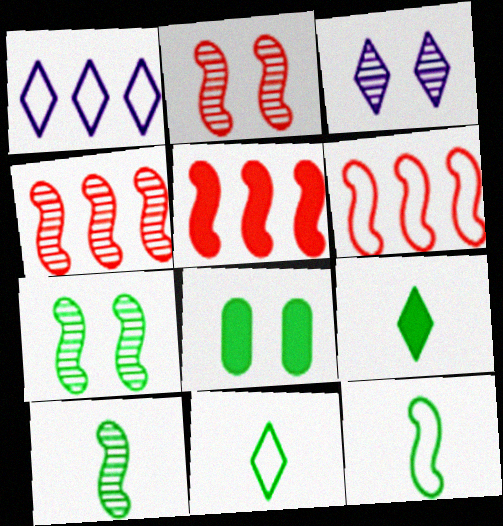[[4, 5, 6]]